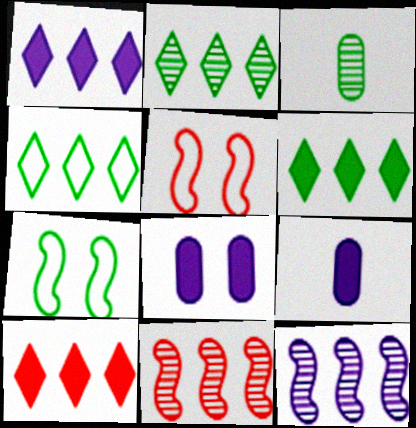[[1, 3, 5], 
[1, 6, 10], 
[2, 4, 6], 
[2, 5, 9], 
[3, 6, 7]]